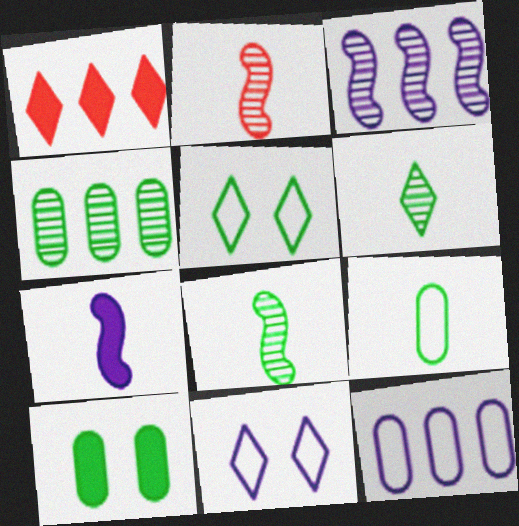[[1, 6, 11], 
[1, 7, 10], 
[4, 9, 10]]